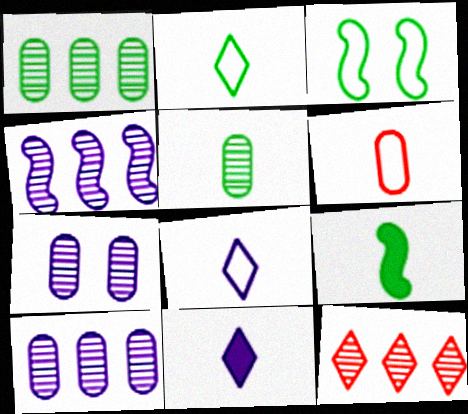[[1, 4, 12], 
[2, 5, 9]]